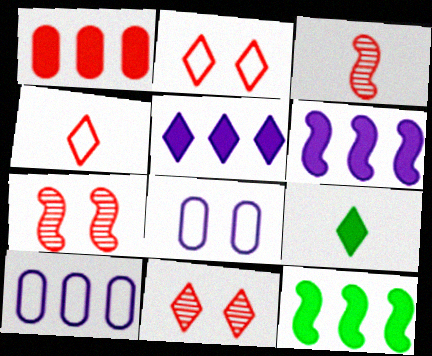[[1, 2, 3], 
[1, 4, 7], 
[1, 5, 12], 
[7, 9, 10]]